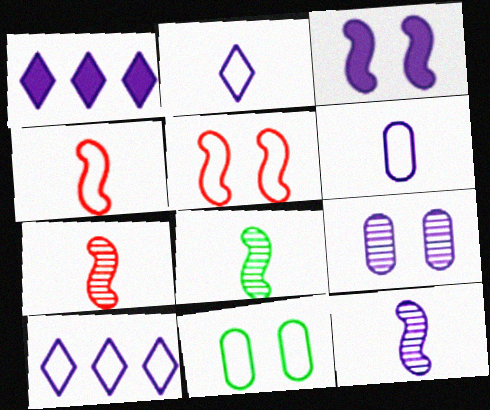[[1, 7, 11], 
[4, 10, 11], 
[7, 8, 12]]